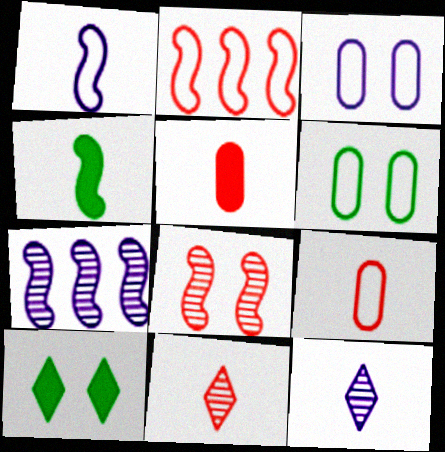[[3, 8, 10], 
[4, 9, 12], 
[7, 9, 10]]